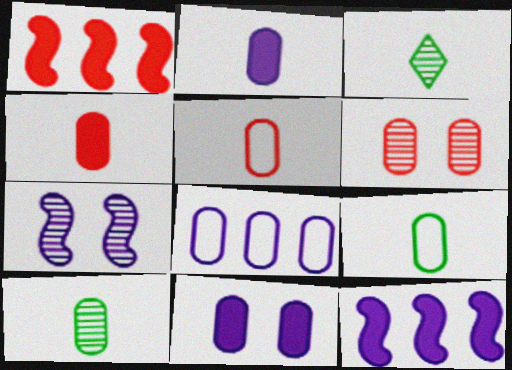[[2, 5, 10]]